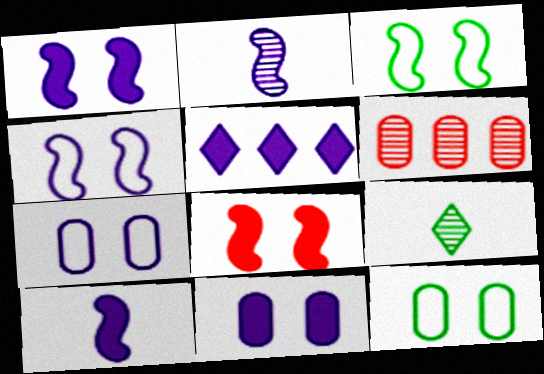[[2, 5, 7], 
[5, 10, 11]]